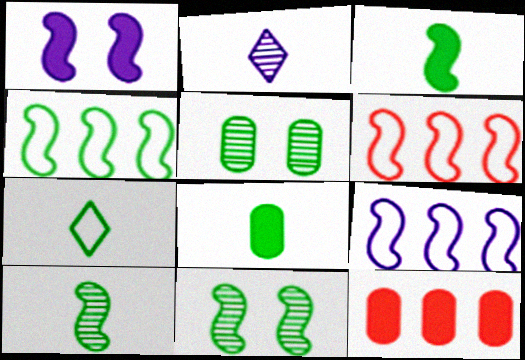[[1, 6, 10], 
[3, 4, 11], 
[4, 6, 9], 
[7, 8, 10]]